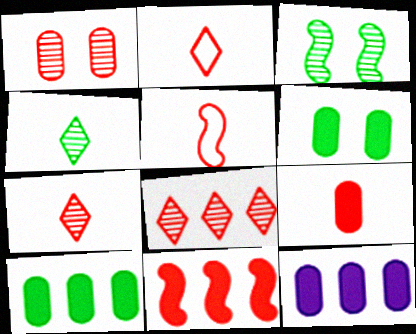[[1, 2, 11], 
[2, 3, 12], 
[5, 7, 9], 
[6, 9, 12]]